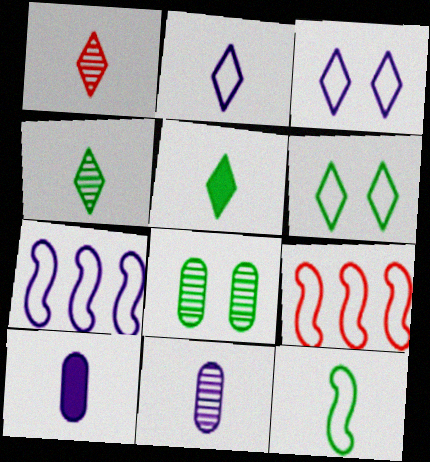[[1, 2, 5], 
[1, 10, 12]]